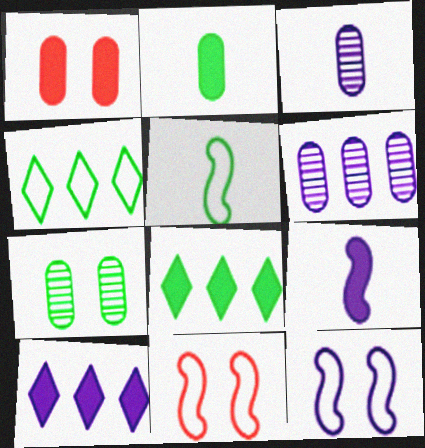[[1, 8, 9], 
[3, 8, 11], 
[3, 10, 12], 
[5, 7, 8]]